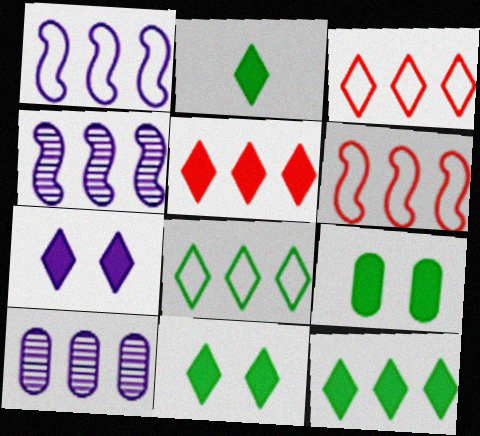[[2, 5, 7], 
[2, 11, 12], 
[6, 10, 12]]